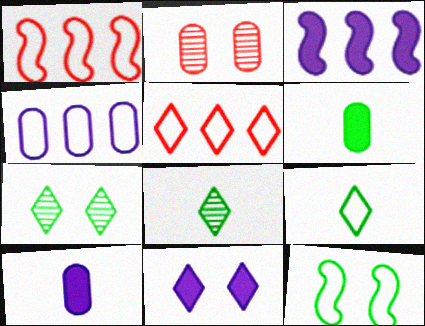[[1, 7, 10], 
[2, 3, 9], 
[2, 4, 6], 
[2, 11, 12], 
[3, 10, 11], 
[5, 8, 11]]